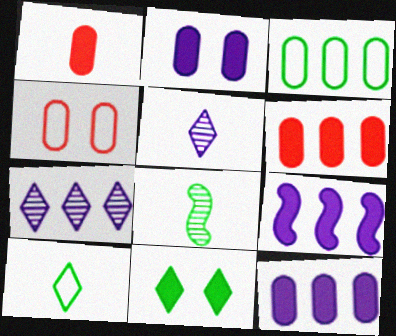[[1, 9, 11], 
[3, 8, 11]]